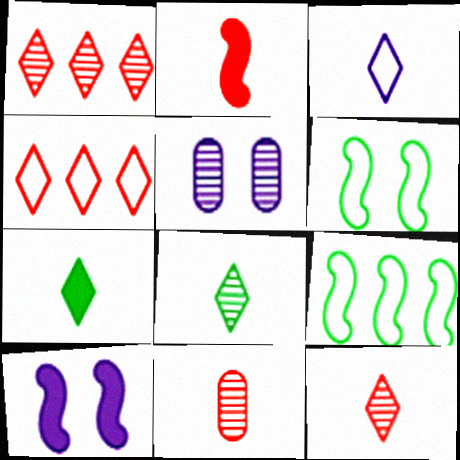[[3, 7, 12]]